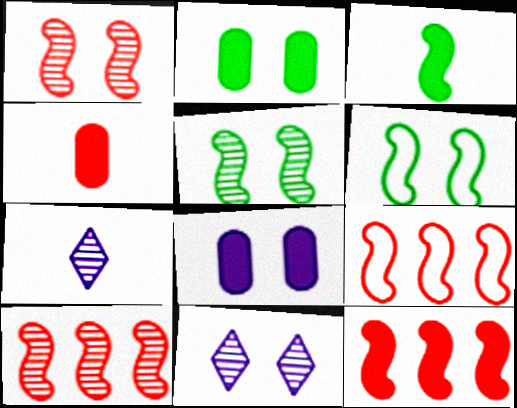[[2, 7, 9], 
[9, 10, 12]]